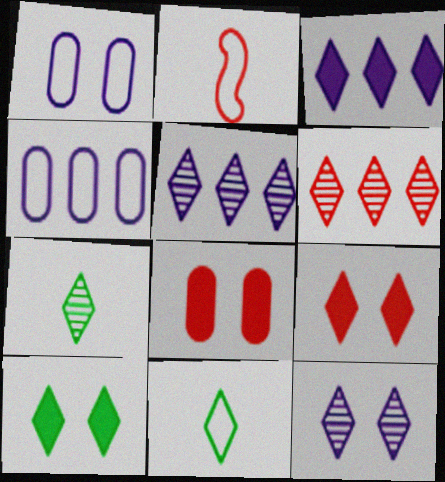[[2, 6, 8], 
[5, 9, 11], 
[6, 7, 12]]